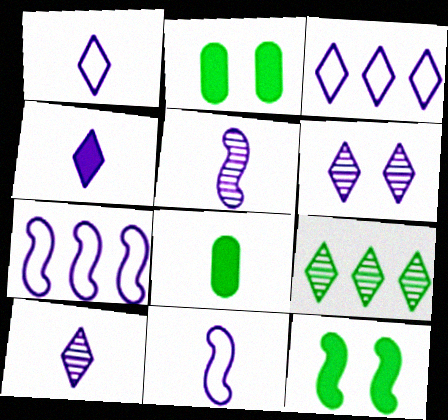[[1, 4, 10], 
[3, 4, 6]]